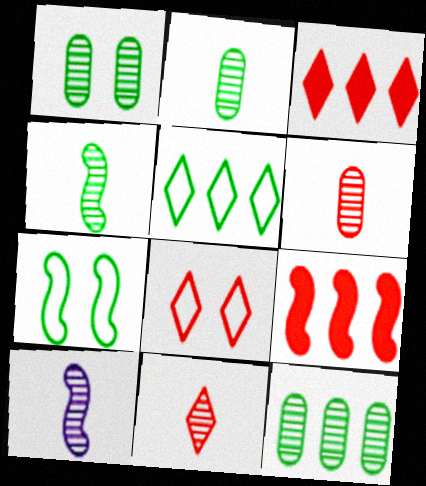[[1, 2, 12], 
[2, 10, 11], 
[3, 8, 11], 
[6, 8, 9], 
[7, 9, 10]]